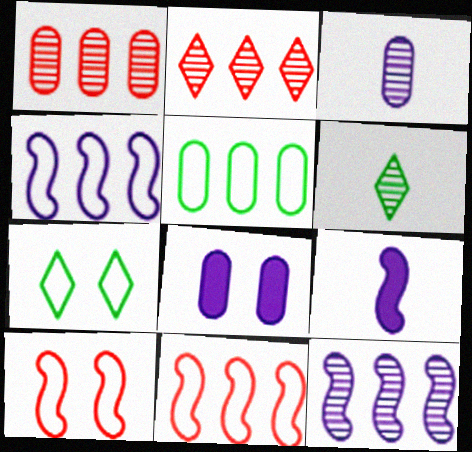[[1, 7, 9], 
[6, 8, 11]]